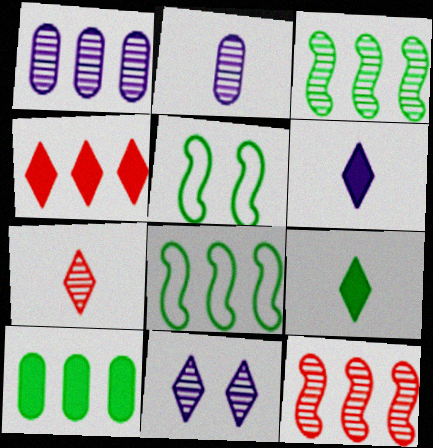[[1, 4, 8], 
[2, 4, 5]]